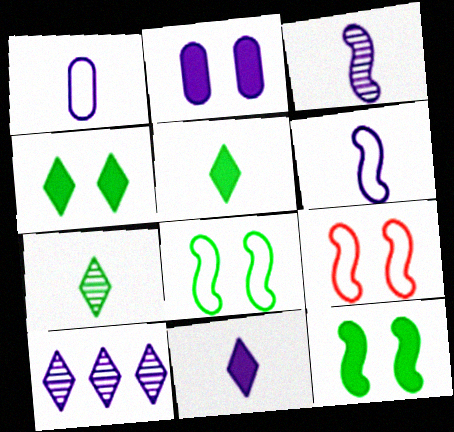[[1, 3, 11], 
[2, 6, 10]]